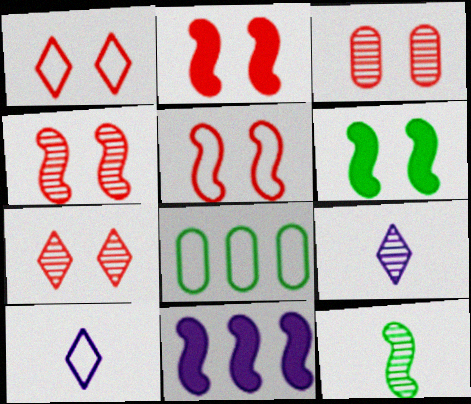[[1, 2, 3], 
[2, 4, 5], 
[2, 8, 9], 
[3, 4, 7], 
[5, 8, 10], 
[5, 11, 12]]